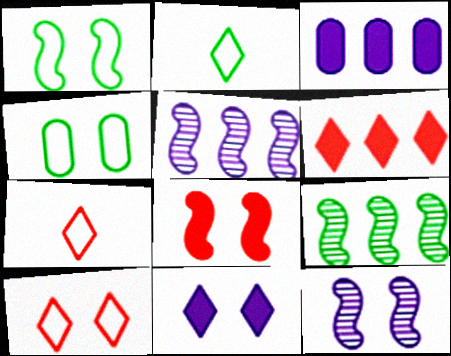[[1, 8, 12]]